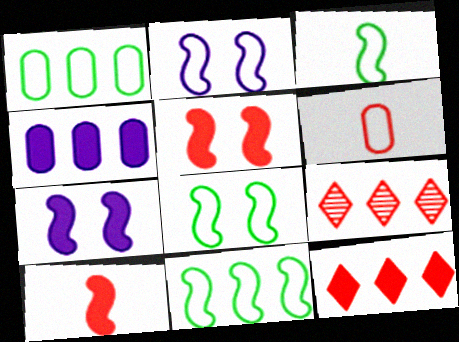[[3, 8, 11], 
[4, 9, 11], 
[5, 6, 9]]